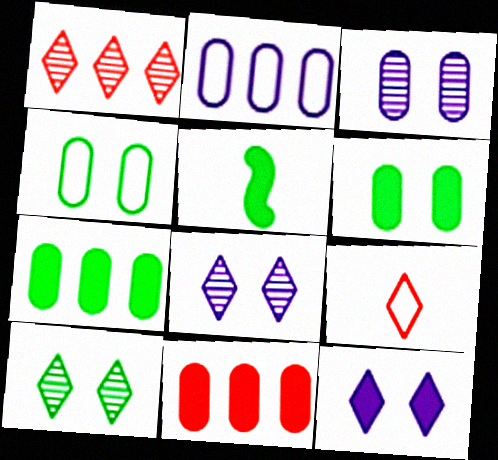[[5, 11, 12]]